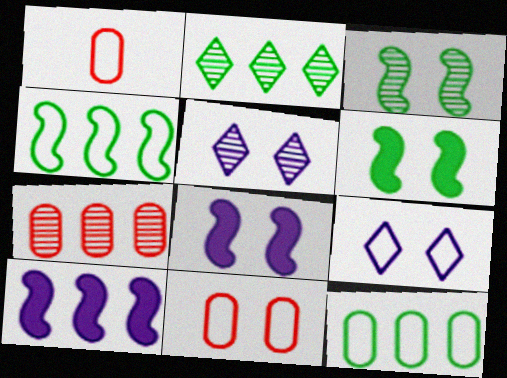[[1, 2, 8], 
[1, 4, 9], 
[5, 6, 11]]